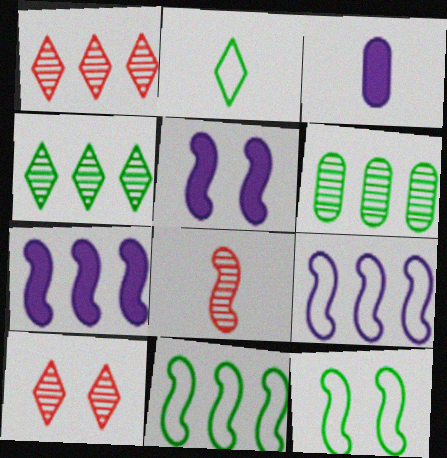[[1, 3, 12], 
[2, 3, 8], 
[3, 10, 11], 
[5, 8, 11], 
[7, 8, 12]]